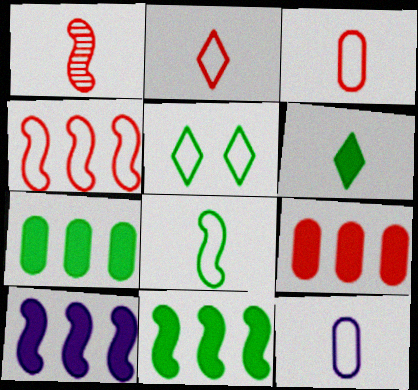[[1, 6, 12], 
[2, 8, 12], 
[4, 5, 12]]